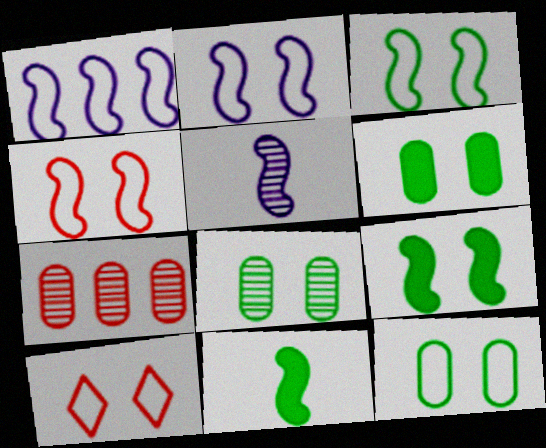[[2, 3, 4], 
[2, 10, 12], 
[6, 8, 12]]